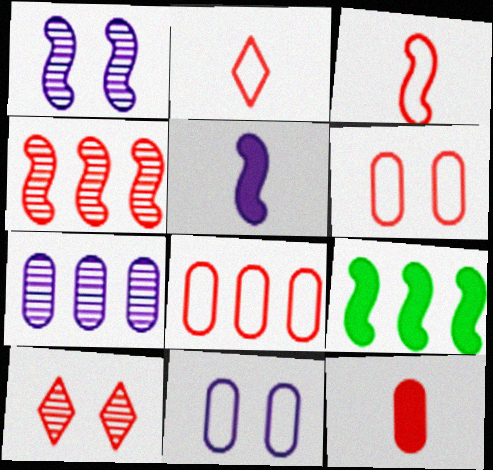[[1, 3, 9]]